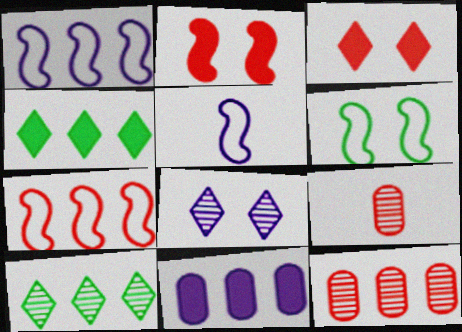[[1, 4, 12], 
[3, 7, 9], 
[5, 6, 7], 
[5, 8, 11], 
[7, 10, 11]]